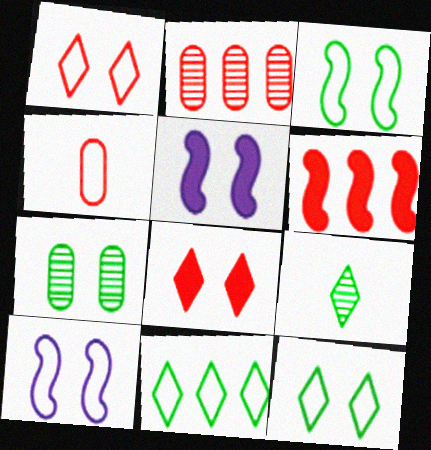[[1, 5, 7], 
[4, 10, 11], 
[7, 8, 10]]